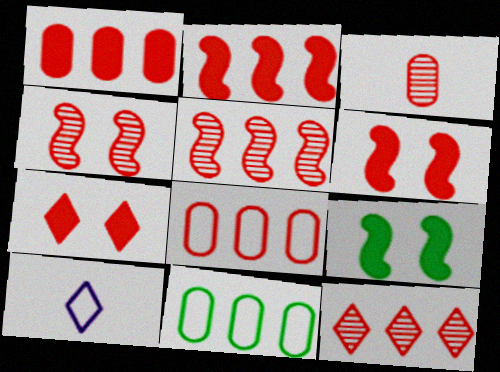[[2, 8, 12], 
[3, 4, 12]]